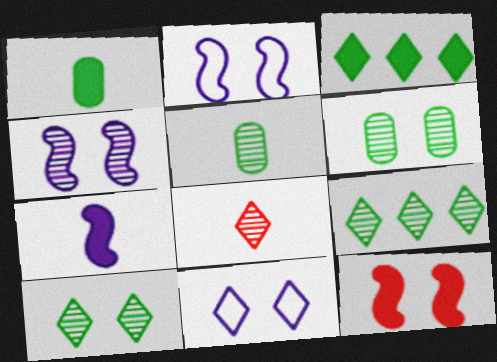[[3, 8, 11], 
[6, 11, 12]]